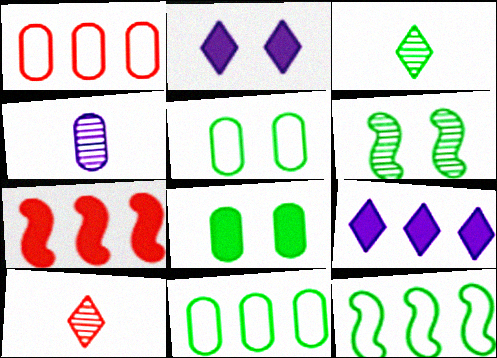[[1, 4, 8], 
[3, 8, 12]]